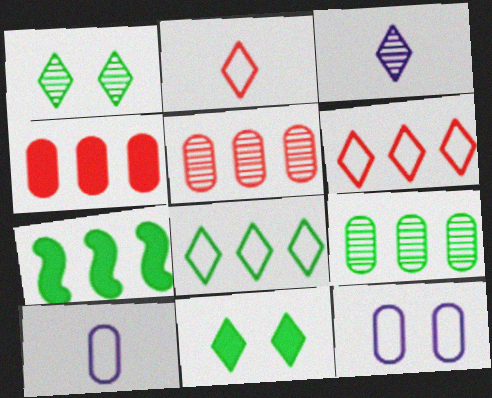[[3, 6, 11], 
[7, 8, 9]]